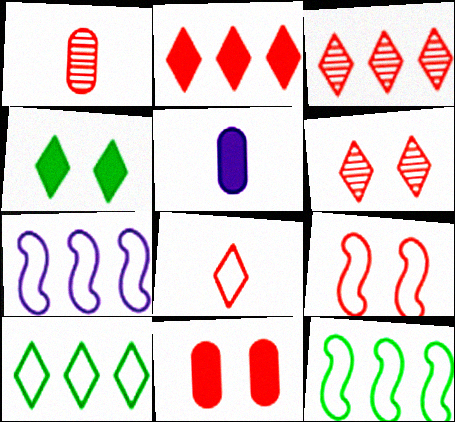[[1, 2, 9], 
[1, 4, 7], 
[2, 6, 8], 
[5, 6, 12], 
[6, 9, 11]]